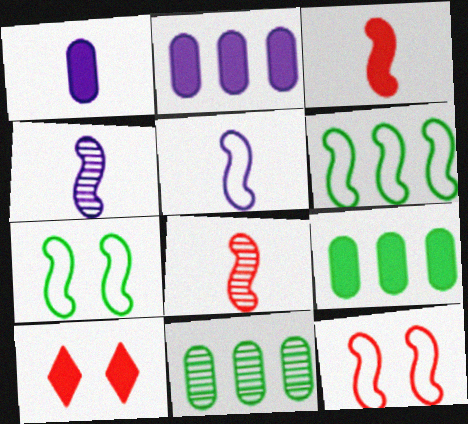[[5, 6, 12], 
[5, 10, 11]]